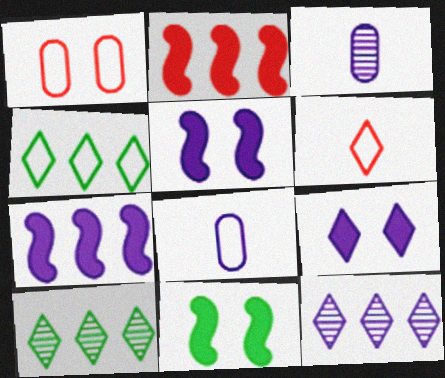[[5, 8, 12], 
[6, 9, 10]]